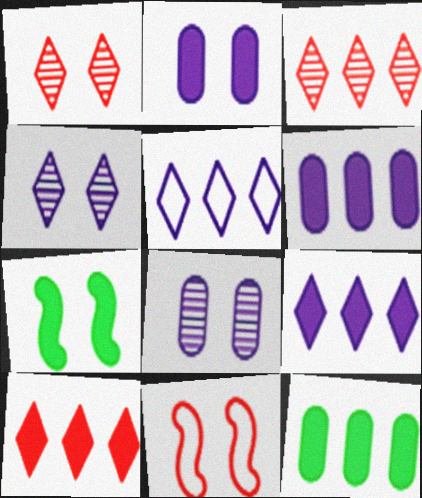[]